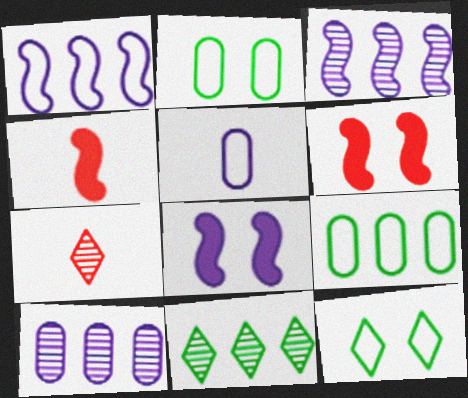[[4, 10, 12], 
[5, 6, 11], 
[7, 8, 9]]